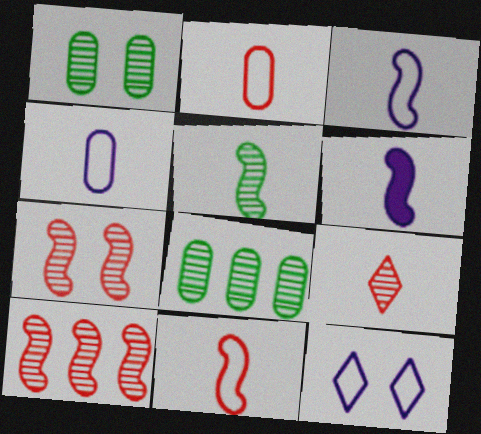[[5, 6, 11]]